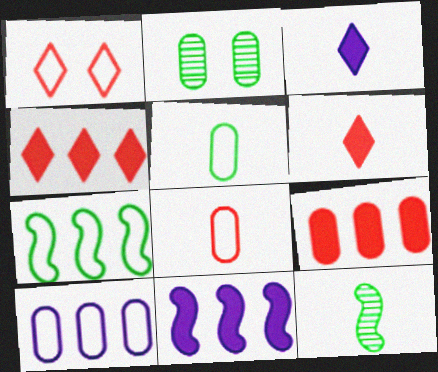[[3, 8, 12]]